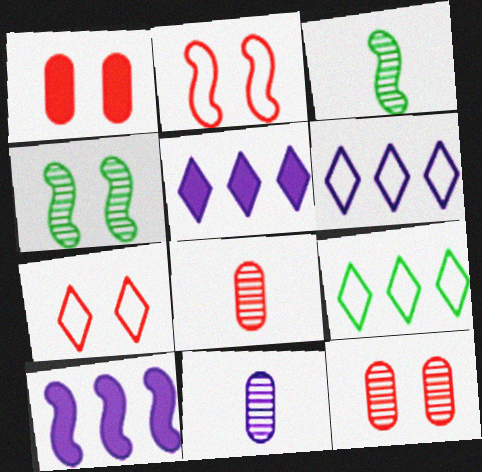[[1, 3, 6], 
[2, 3, 10]]